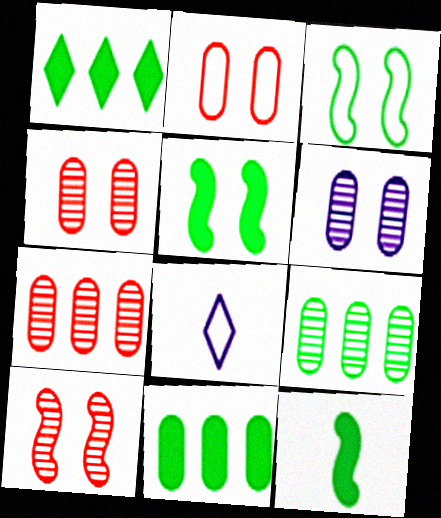[[5, 7, 8], 
[8, 10, 11]]